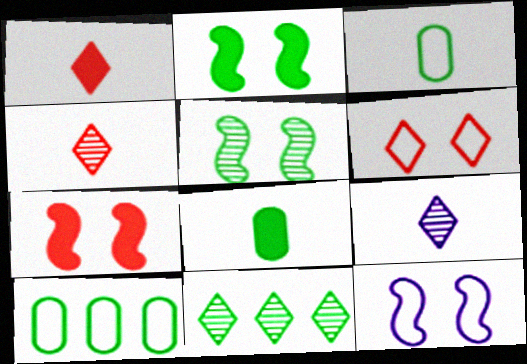[[2, 3, 11], 
[5, 7, 12], 
[7, 9, 10]]